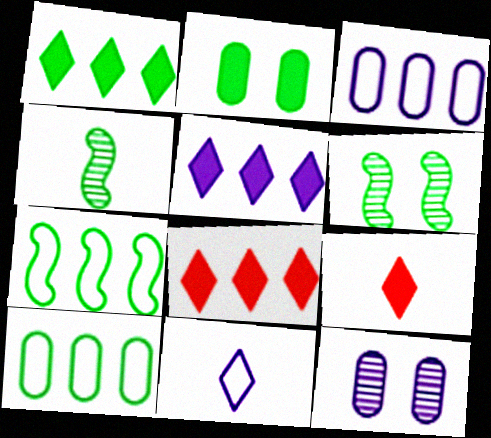[[1, 5, 8], 
[3, 6, 9], 
[7, 9, 12]]